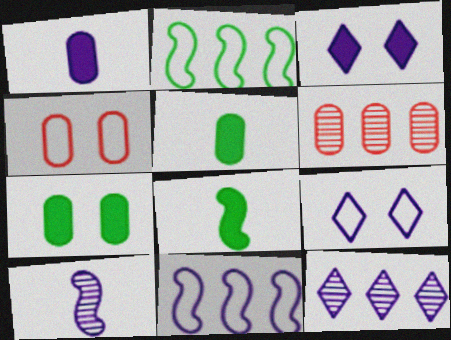[[4, 8, 12], 
[6, 8, 9]]